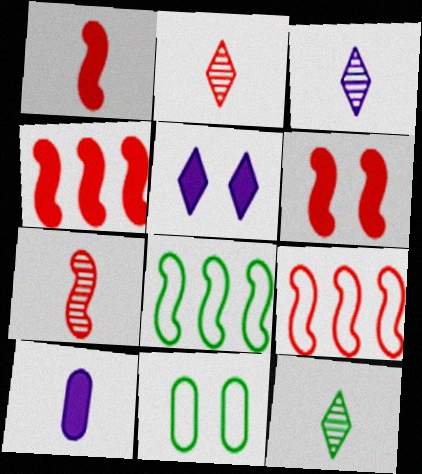[[1, 4, 6], 
[2, 3, 12], 
[3, 4, 11], 
[6, 7, 9]]